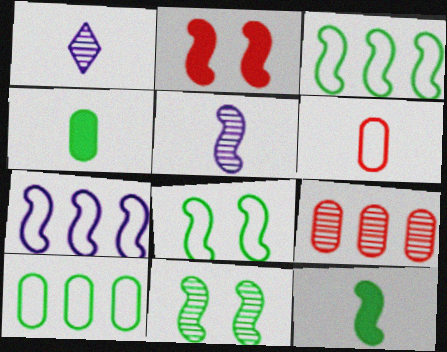[[1, 2, 10], 
[1, 6, 12], 
[1, 9, 11], 
[2, 3, 5], 
[3, 11, 12]]